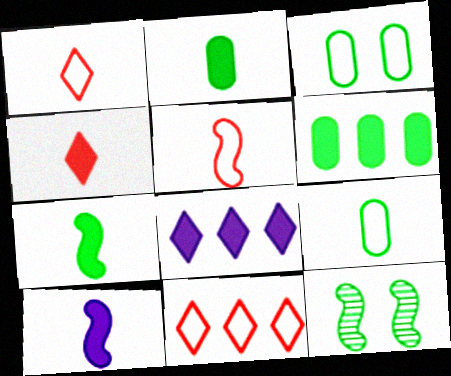[[2, 4, 10]]